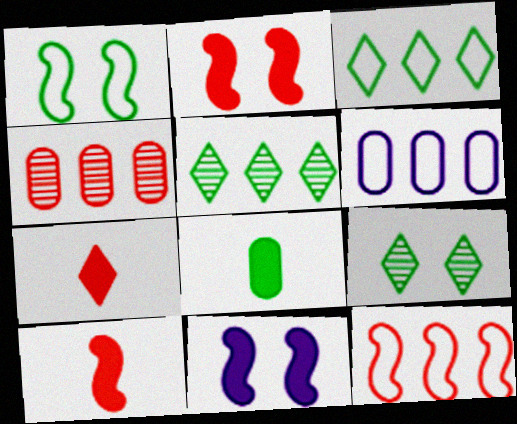[[1, 5, 8], 
[3, 6, 12], 
[6, 9, 10]]